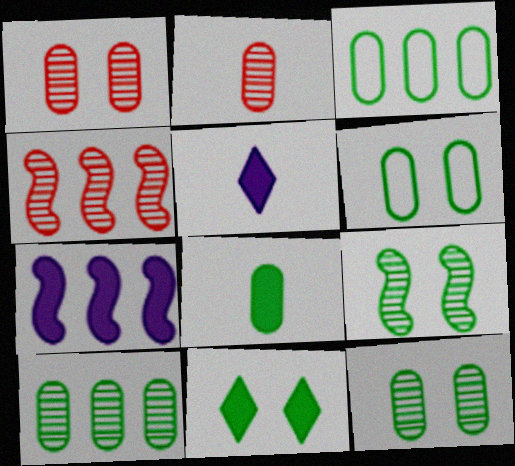[[3, 8, 12], 
[4, 5, 6], 
[6, 8, 10], 
[6, 9, 11]]